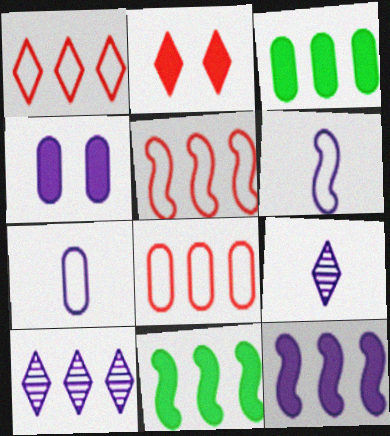[[1, 5, 8], 
[3, 5, 10], 
[4, 6, 10], 
[8, 10, 11]]